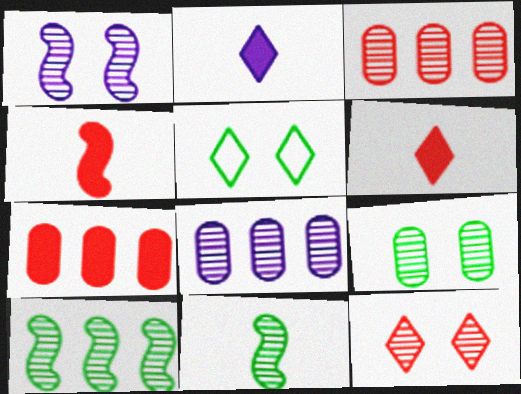[[1, 9, 12], 
[4, 5, 8], 
[8, 11, 12]]